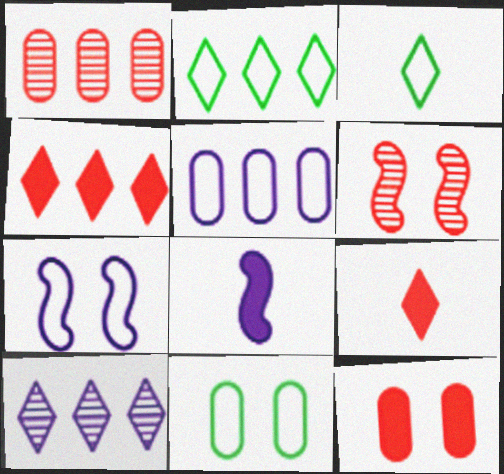[[2, 4, 10]]